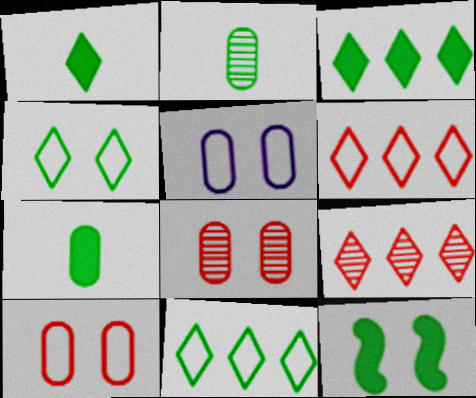[[2, 11, 12], 
[3, 7, 12]]